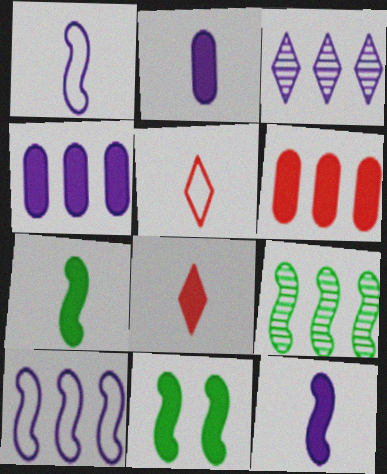[[2, 7, 8], 
[3, 4, 10], 
[4, 8, 11]]